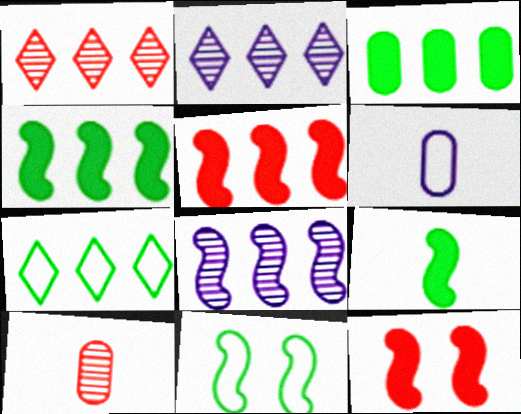[]